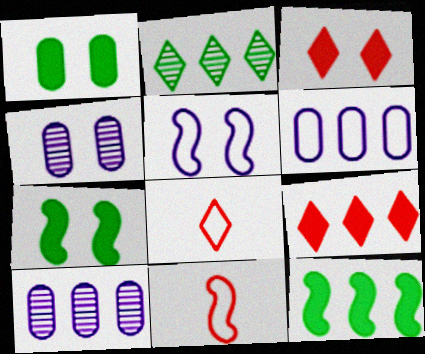[[4, 8, 12], 
[7, 8, 10]]